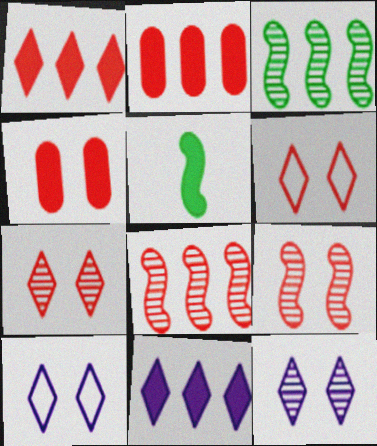[[4, 5, 11], 
[4, 6, 9]]